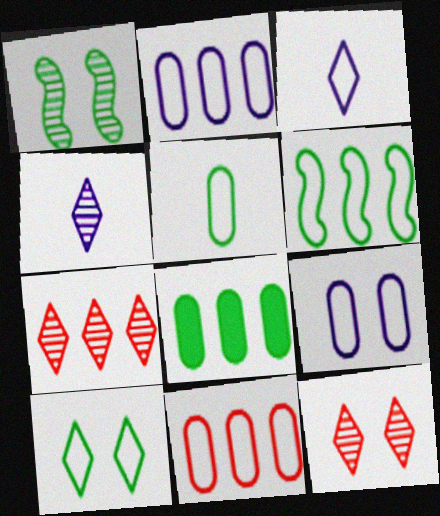[[5, 6, 10], 
[5, 9, 11]]